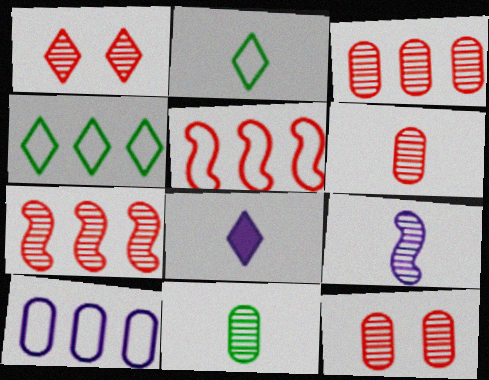[[1, 4, 8], 
[1, 6, 7], 
[3, 6, 12], 
[4, 5, 10]]